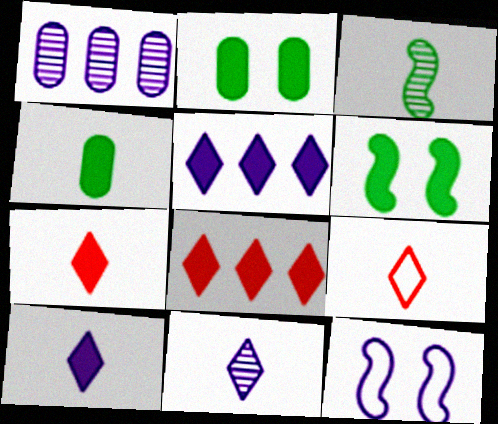[[1, 6, 9], 
[1, 10, 12]]